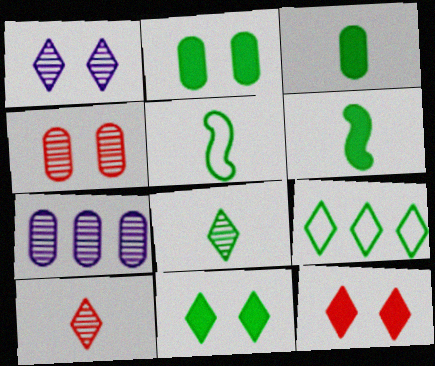[[3, 5, 8], 
[5, 7, 12], 
[8, 9, 11]]